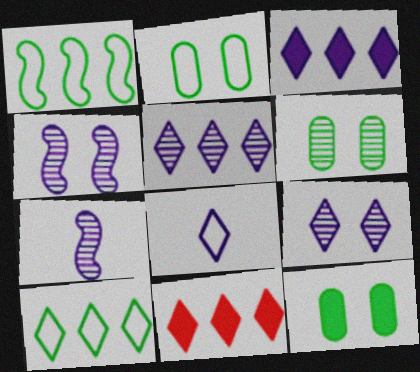[[2, 6, 12], 
[2, 7, 11], 
[3, 8, 9], 
[5, 10, 11]]